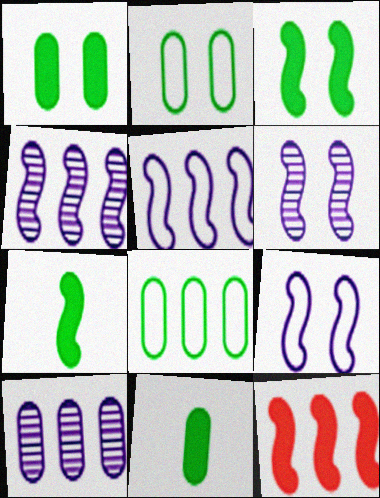[]